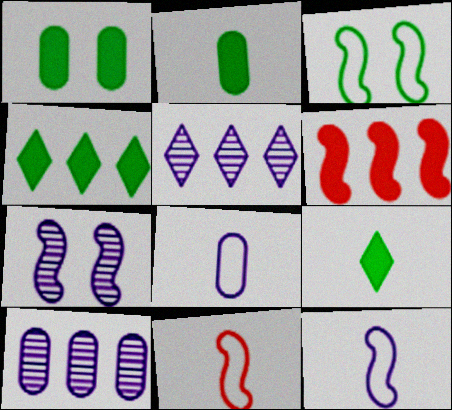[[1, 5, 11]]